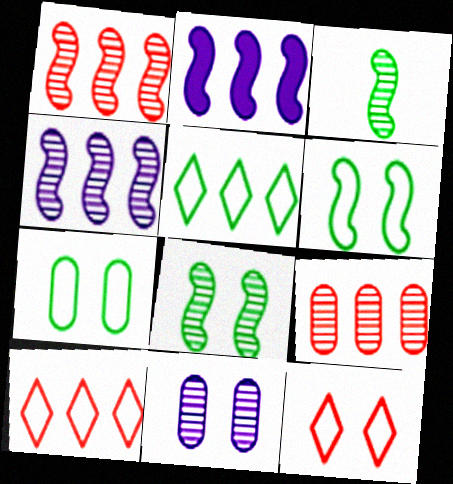[[2, 5, 9]]